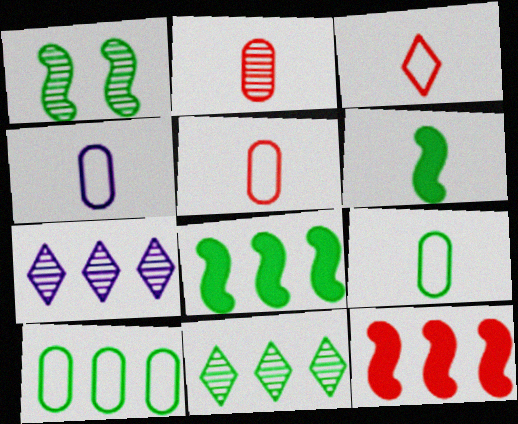[[1, 2, 7], 
[4, 5, 9], 
[7, 10, 12], 
[8, 10, 11]]